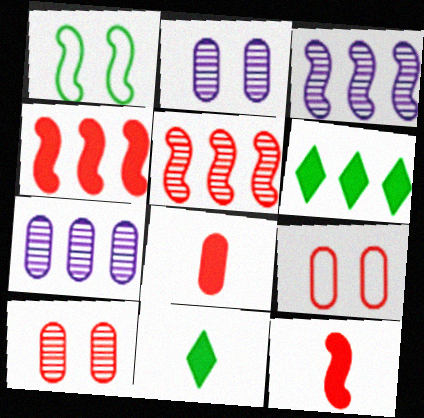[[1, 3, 12], 
[3, 9, 11]]